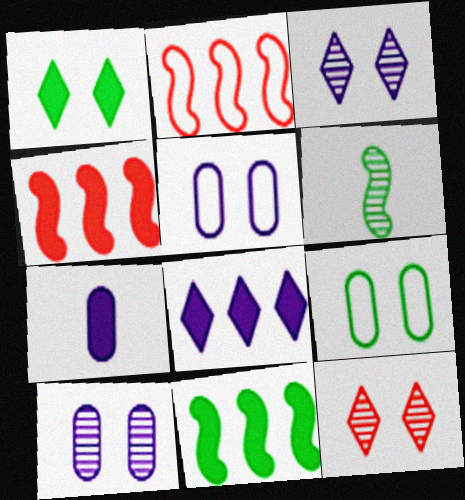[[1, 4, 7]]